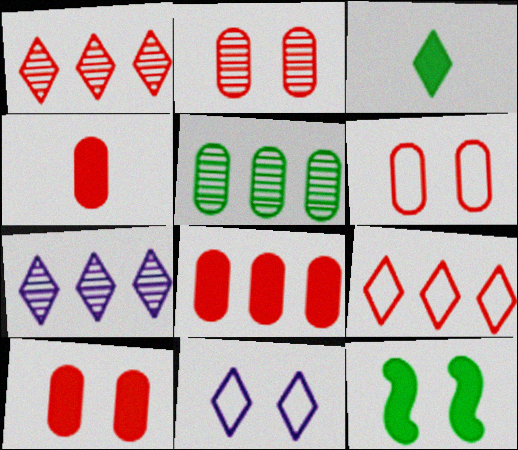[[1, 3, 11], 
[2, 6, 10], 
[2, 11, 12], 
[4, 8, 10]]